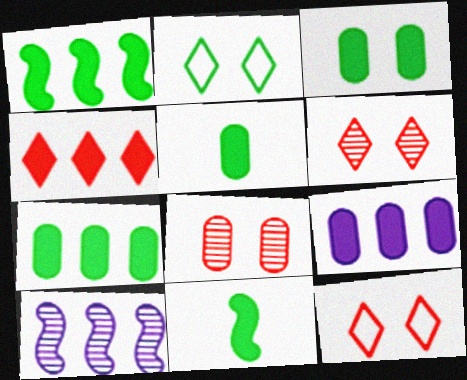[[1, 4, 9], 
[3, 5, 7], 
[5, 10, 12]]